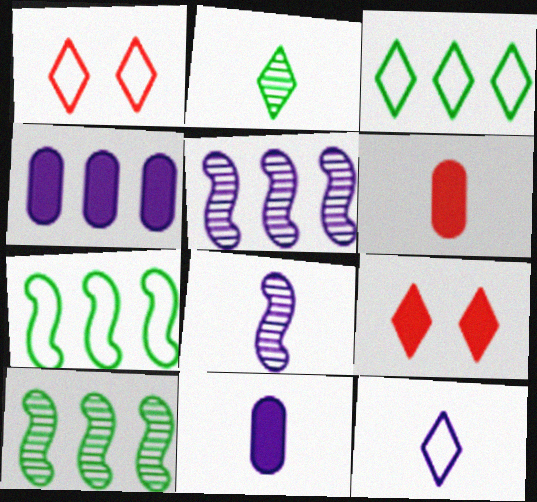[[1, 3, 12], 
[1, 10, 11], 
[8, 11, 12]]